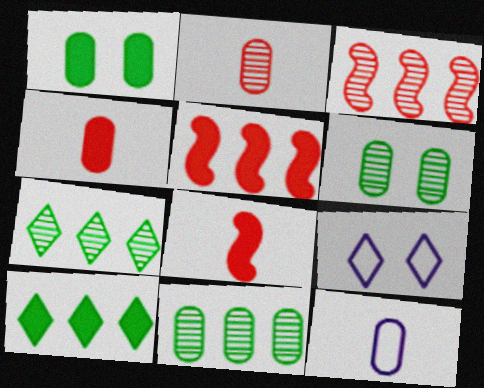[[8, 9, 11]]